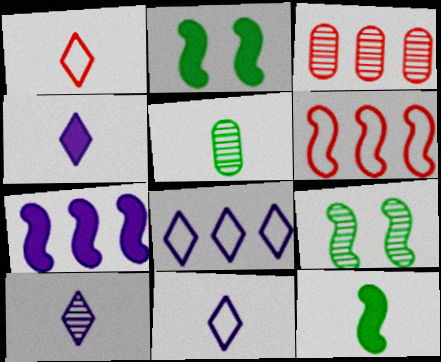[[2, 3, 11], 
[3, 9, 10], 
[4, 10, 11]]